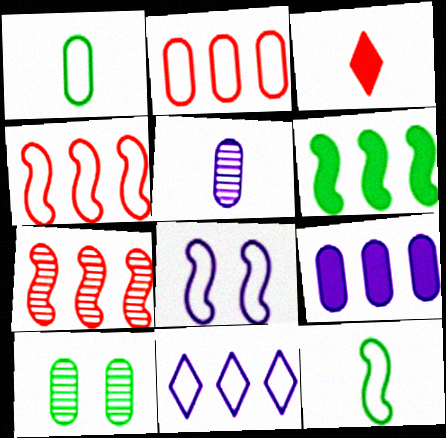[[3, 5, 12], 
[4, 8, 12]]